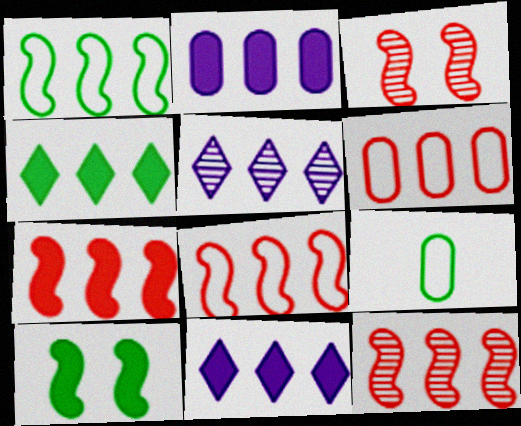[[2, 4, 7], 
[3, 9, 11], 
[7, 8, 12]]